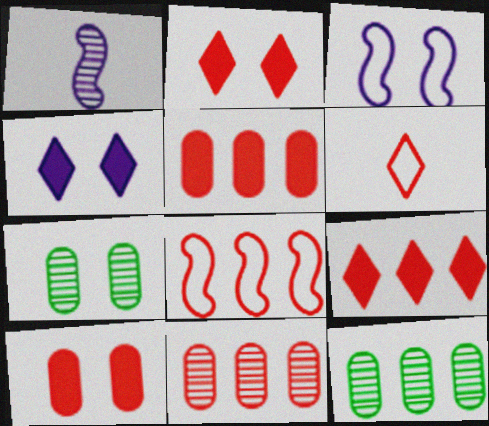[[2, 3, 7], 
[8, 9, 11]]